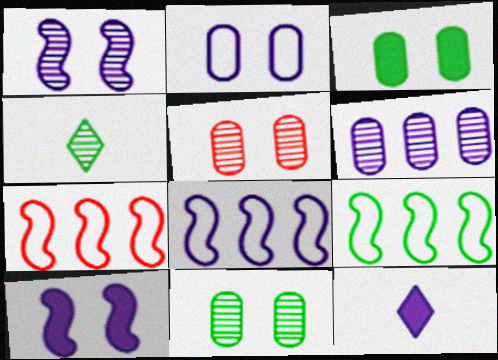[[2, 3, 5], 
[3, 4, 9], 
[5, 9, 12], 
[7, 8, 9], 
[7, 11, 12]]